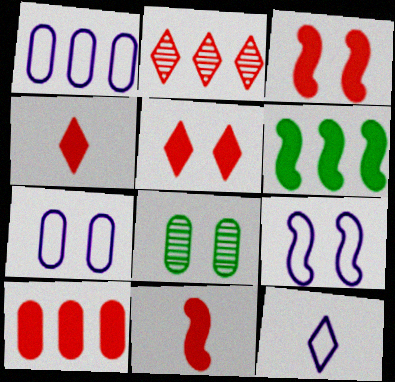[[1, 2, 6], 
[1, 9, 12], 
[3, 4, 10], 
[5, 8, 9], 
[5, 10, 11]]